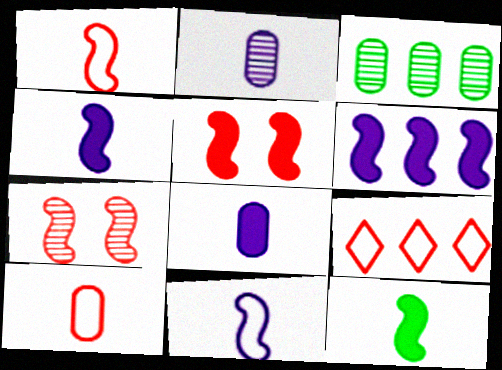[[3, 6, 9], 
[5, 6, 12]]